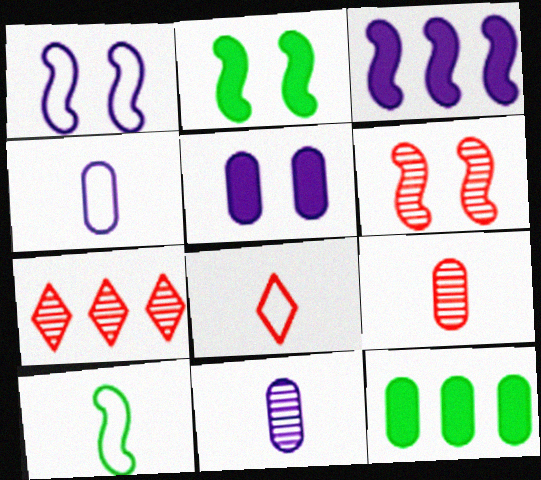[[1, 2, 6], 
[2, 4, 7], 
[3, 6, 10], 
[4, 8, 10], 
[5, 7, 10], 
[6, 7, 9]]